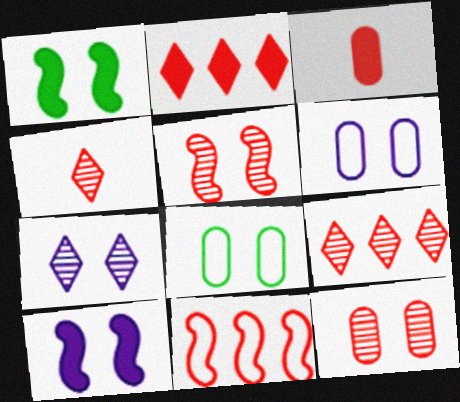[[6, 7, 10]]